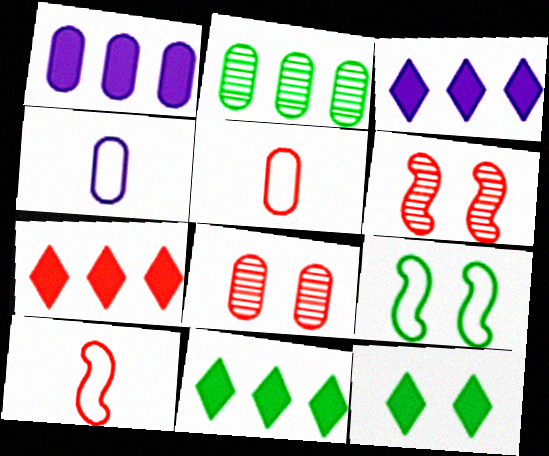[[3, 7, 11], 
[4, 6, 11], 
[5, 6, 7], 
[7, 8, 10]]